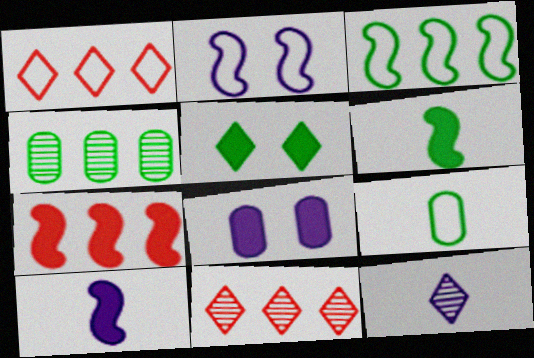[[1, 2, 9], 
[1, 5, 12]]